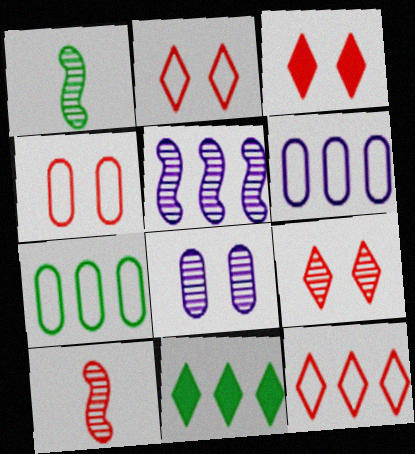[[1, 3, 6], 
[2, 3, 9]]